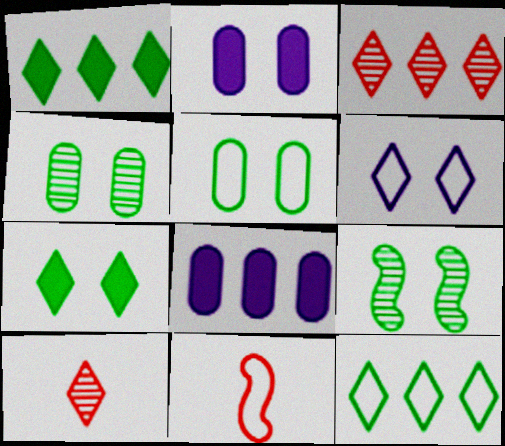[[1, 6, 10], 
[5, 7, 9]]